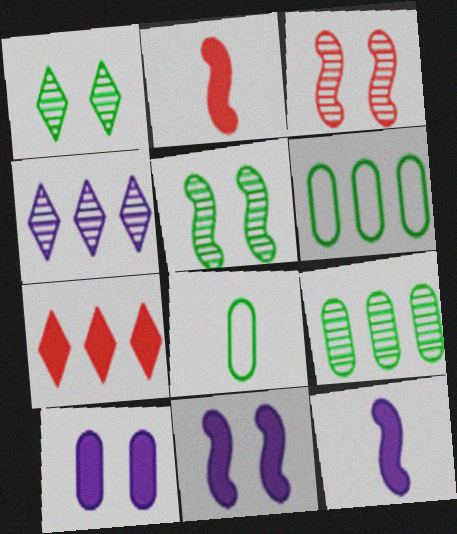[]